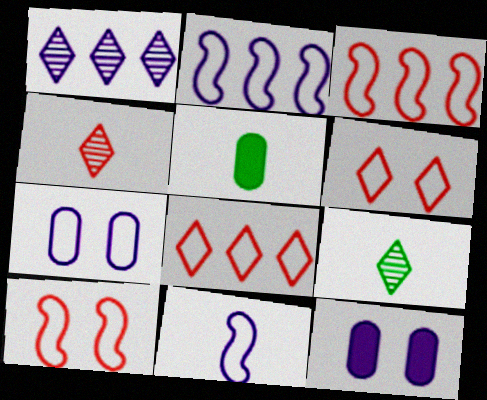[[1, 5, 10], 
[1, 11, 12], 
[3, 9, 12], 
[4, 5, 11]]